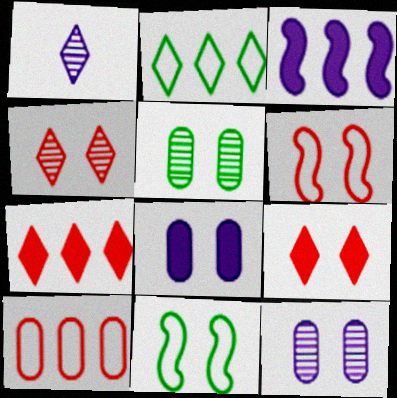[[1, 2, 9], 
[4, 8, 11], 
[9, 11, 12]]